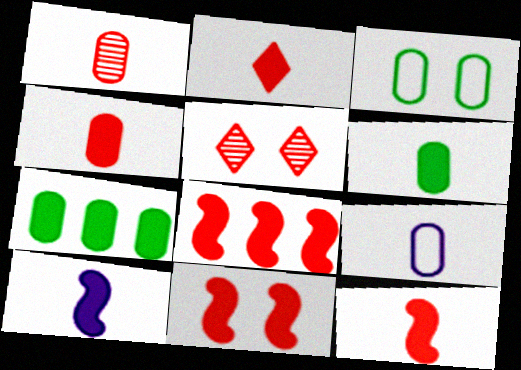[[1, 6, 9], 
[2, 4, 12], 
[2, 6, 10], 
[8, 11, 12]]